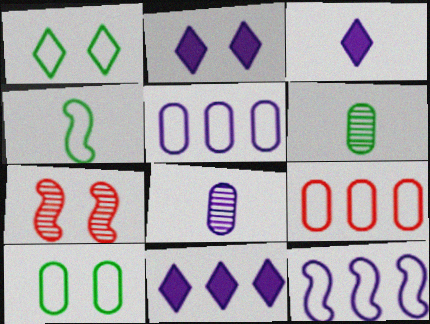[[2, 3, 11], 
[2, 7, 10], 
[2, 8, 12]]